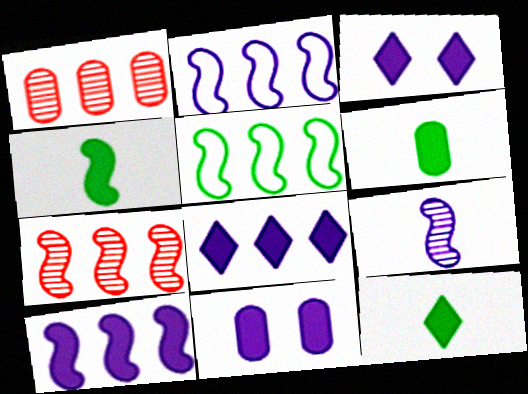[[1, 5, 8], 
[4, 6, 12], 
[5, 7, 10]]